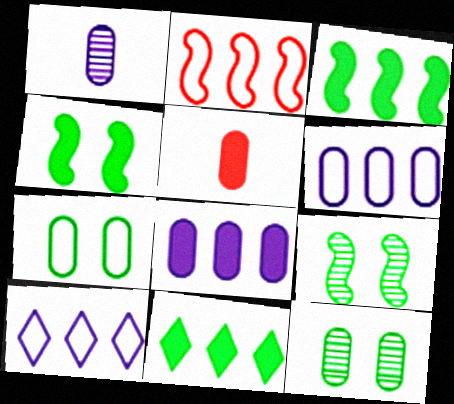[[5, 6, 12], 
[5, 9, 10]]